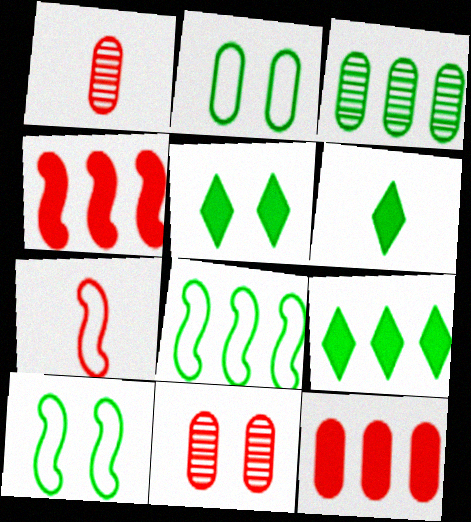[[3, 6, 10], 
[3, 8, 9], 
[5, 6, 9]]